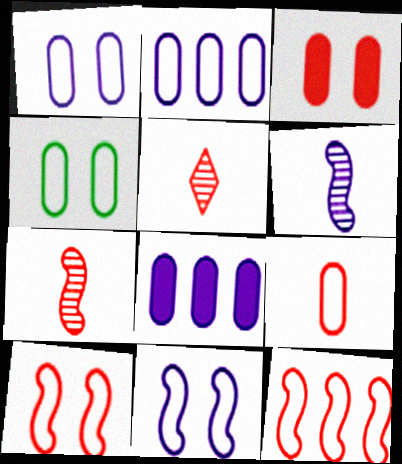[[2, 4, 9], 
[3, 5, 12]]